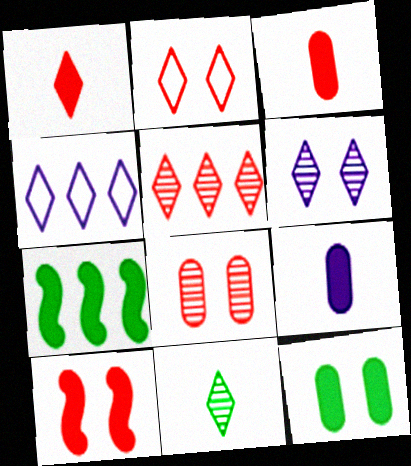[[1, 2, 5], 
[2, 8, 10], 
[5, 6, 11]]